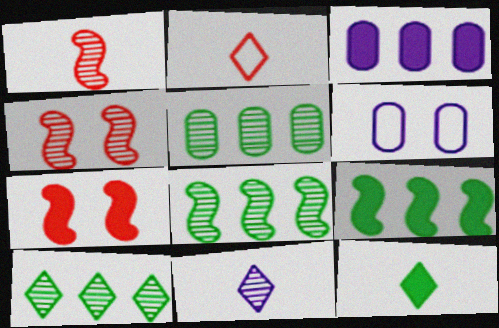[[2, 11, 12], 
[3, 7, 12], 
[4, 5, 11], 
[5, 8, 10]]